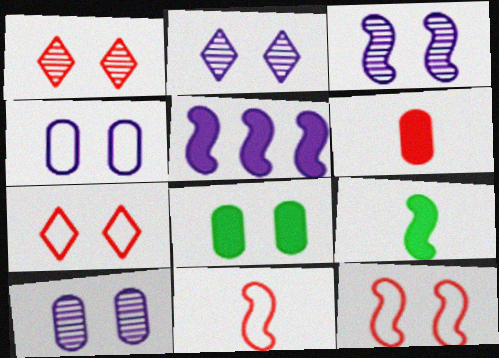[[2, 3, 10], 
[2, 8, 12], 
[3, 7, 8]]